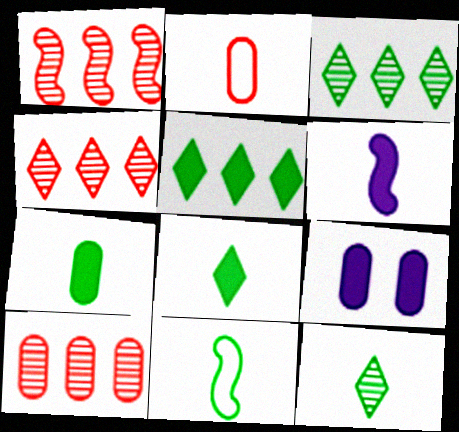[[1, 4, 10], 
[2, 6, 12], 
[4, 9, 11], 
[7, 11, 12]]